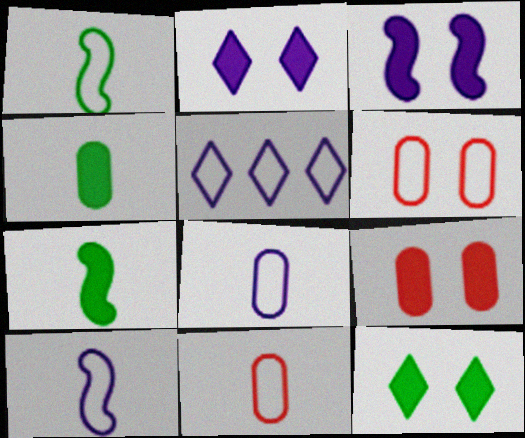[[1, 5, 6], 
[3, 9, 12]]